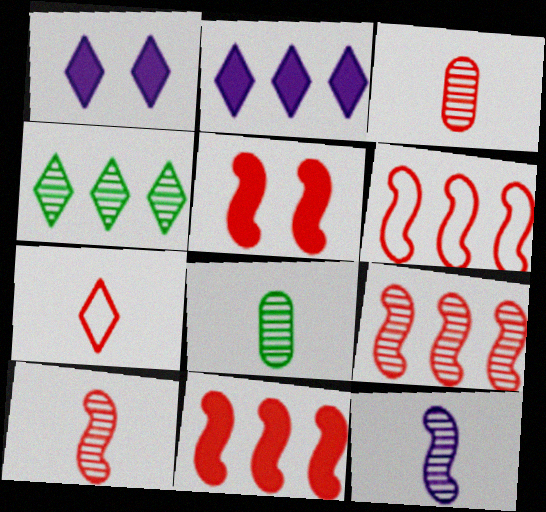[[1, 4, 7], 
[1, 6, 8], 
[5, 6, 10], 
[6, 9, 11]]